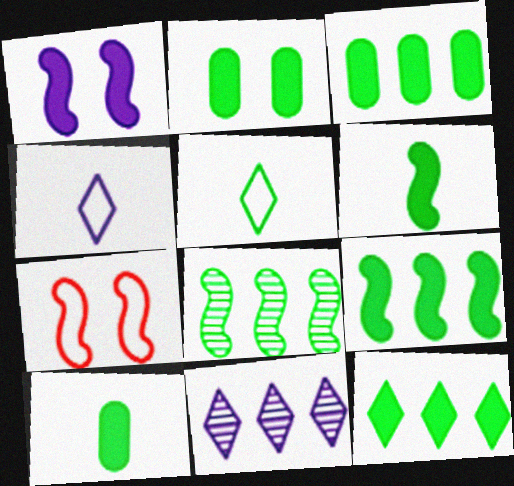[[2, 3, 10], 
[2, 5, 8], 
[2, 6, 12], 
[3, 9, 12], 
[7, 10, 11]]